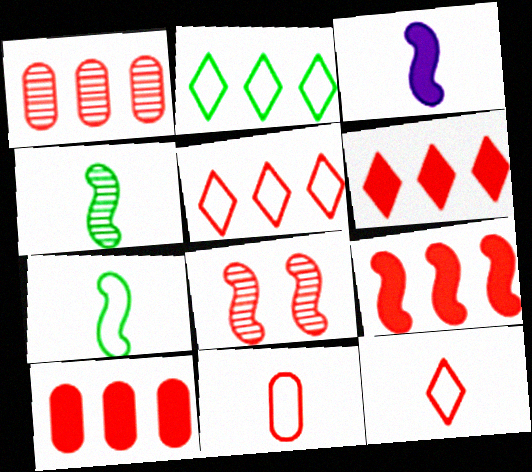[[1, 5, 9], 
[6, 8, 11], 
[6, 9, 10], 
[8, 10, 12]]